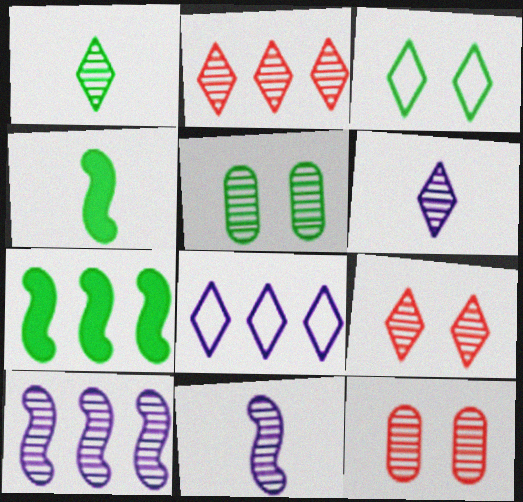[[1, 10, 12], 
[2, 5, 11], 
[4, 8, 12]]